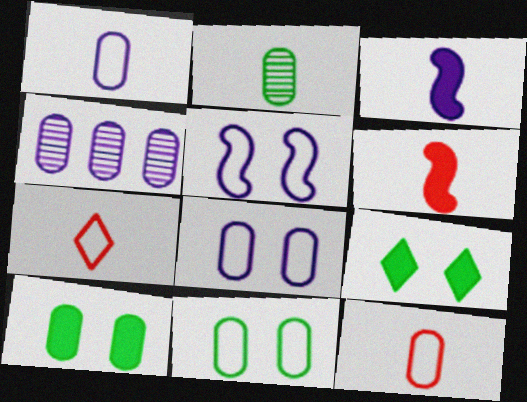[[2, 3, 7], 
[4, 10, 12]]